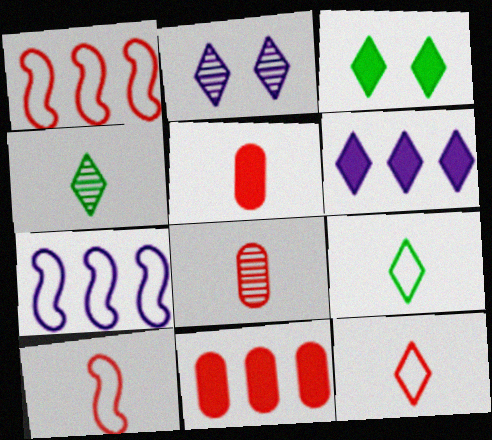[[3, 7, 8]]